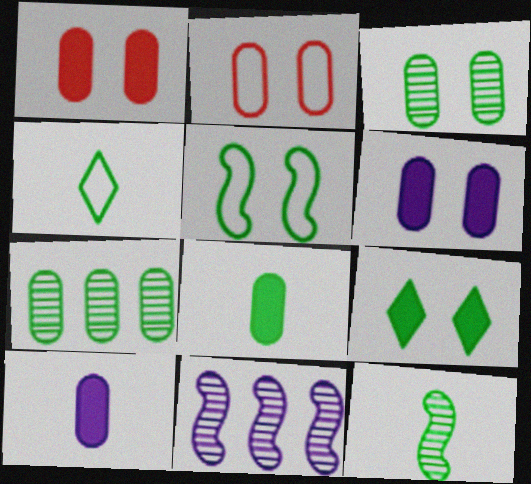[[1, 4, 11], 
[2, 3, 6], 
[2, 7, 10], 
[3, 5, 9], 
[4, 8, 12]]